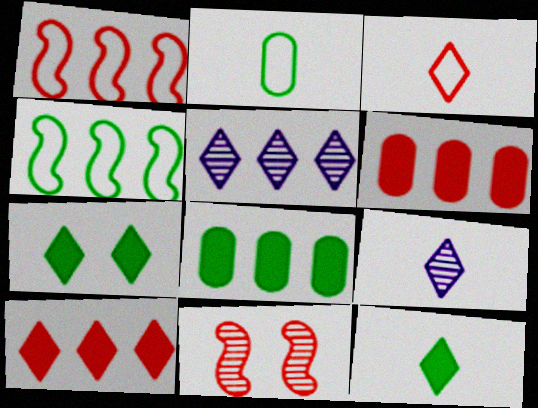[[1, 5, 8], 
[3, 5, 7], 
[3, 6, 11], 
[3, 9, 12], 
[4, 5, 6]]